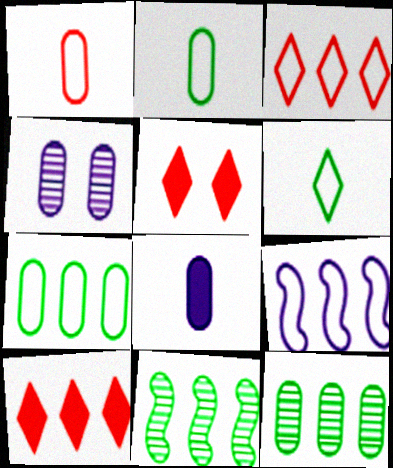[[3, 7, 9], 
[9, 10, 12]]